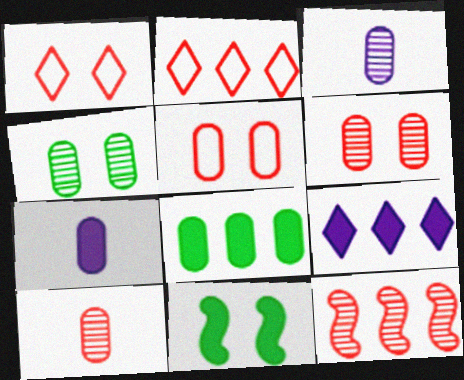[[2, 3, 11], 
[3, 5, 8]]